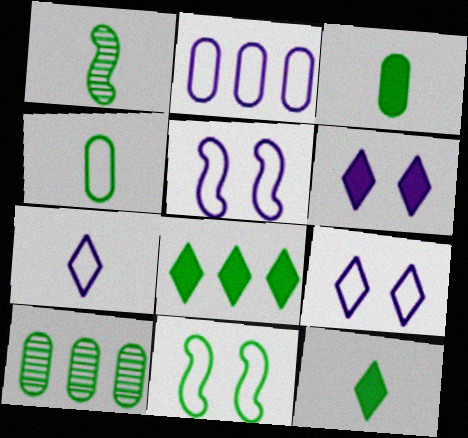[[1, 4, 12], 
[2, 5, 7], 
[10, 11, 12]]